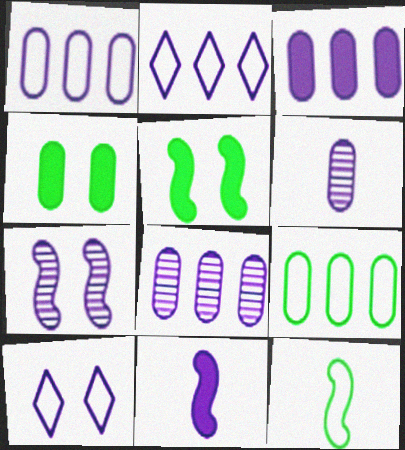[[1, 3, 8], 
[8, 10, 11]]